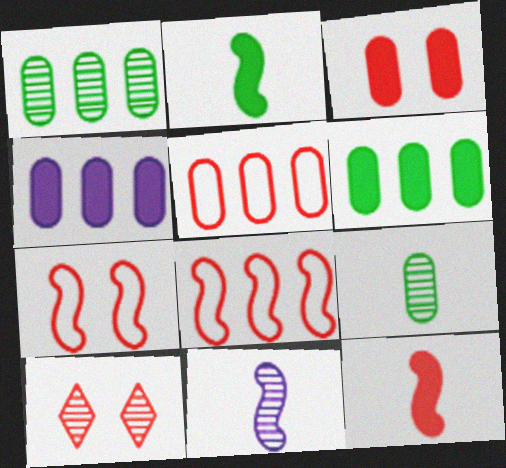[[1, 4, 5], 
[1, 10, 11], 
[3, 7, 10], 
[5, 10, 12]]